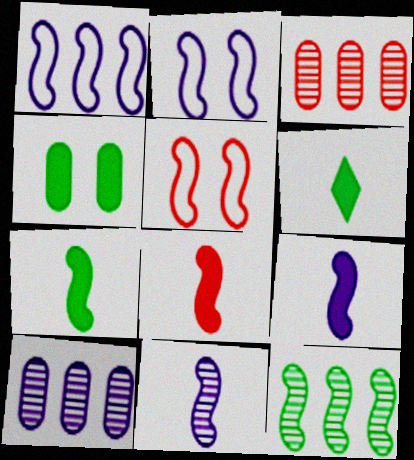[[2, 3, 6], 
[2, 8, 12], 
[5, 6, 10], 
[5, 9, 12], 
[7, 8, 9]]